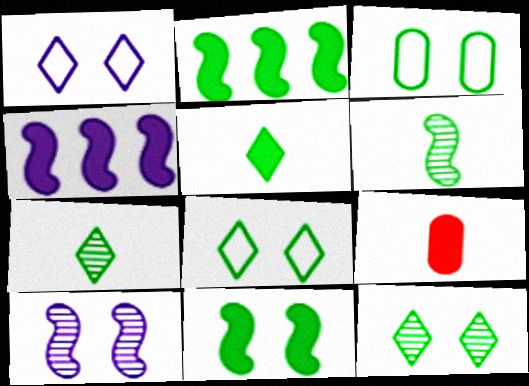[[2, 3, 7], 
[3, 11, 12]]